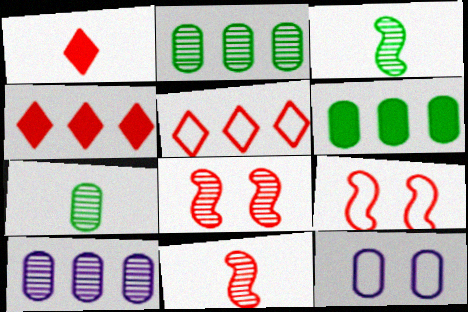[[3, 4, 12]]